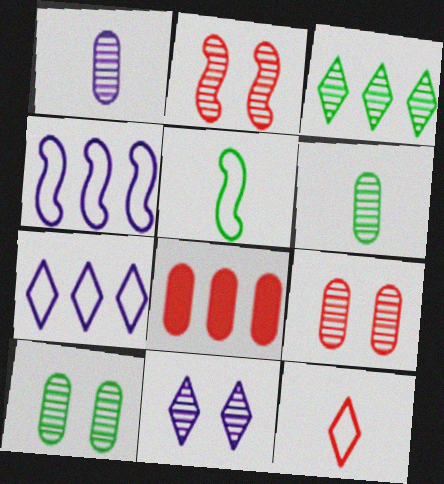[[1, 2, 3], 
[2, 8, 12], 
[2, 10, 11], 
[3, 4, 8], 
[5, 8, 11]]